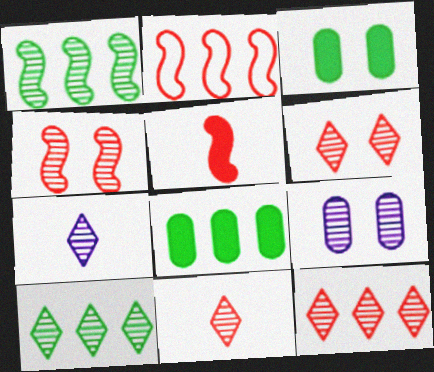[[1, 9, 11], 
[2, 3, 7], 
[2, 4, 5], 
[6, 7, 10], 
[6, 11, 12]]